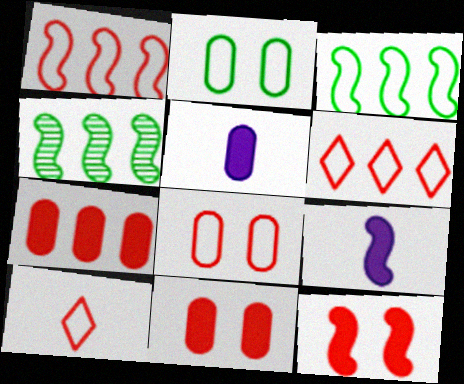[[1, 8, 10]]